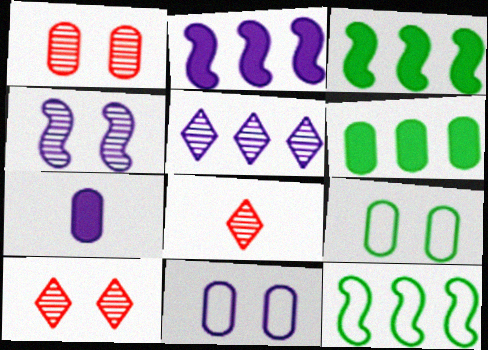[[2, 8, 9], 
[3, 8, 11], 
[7, 10, 12]]